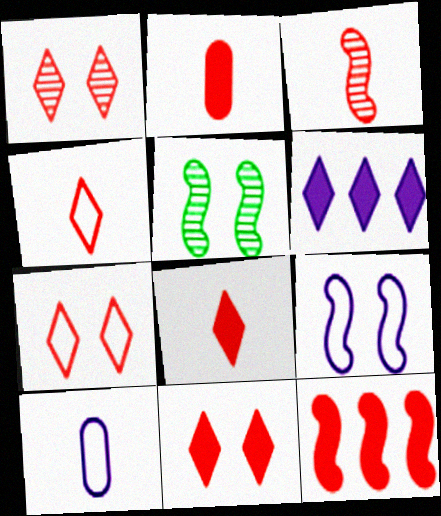[[1, 7, 11], 
[2, 3, 4], 
[2, 11, 12]]